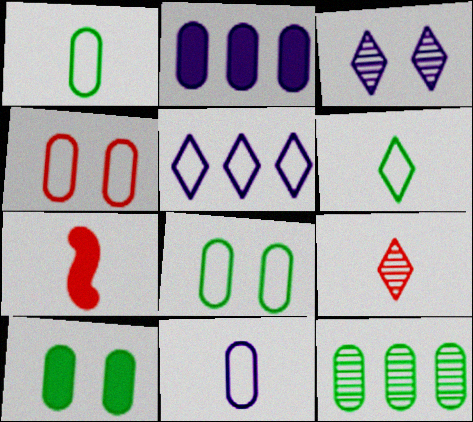[[1, 10, 12]]